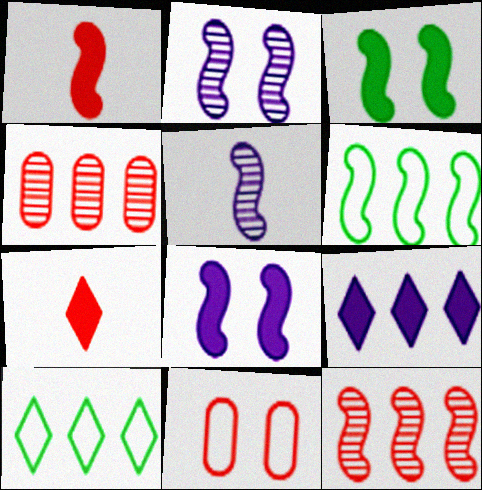[[1, 2, 6], 
[4, 6, 9], 
[7, 11, 12]]